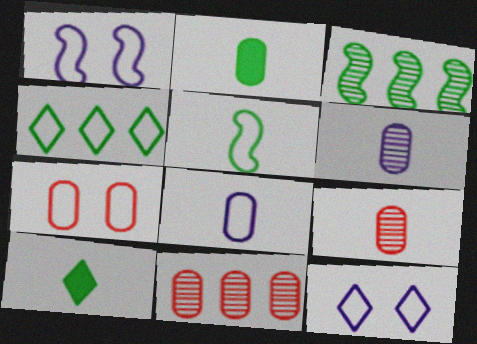[[1, 10, 11], 
[2, 8, 9]]